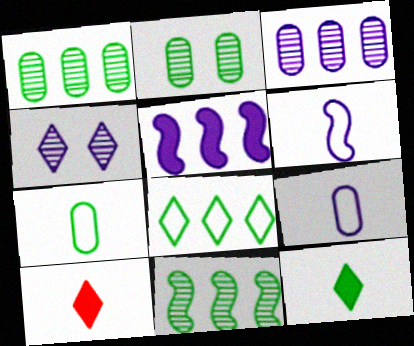[[4, 5, 9], 
[4, 8, 10]]